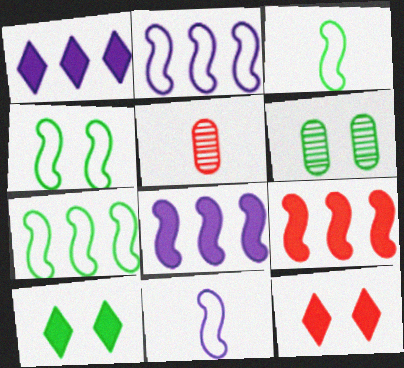[[1, 4, 5], 
[2, 5, 10], 
[3, 4, 7], 
[4, 6, 10]]